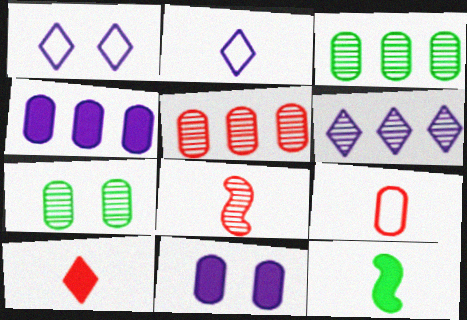[[1, 5, 12], 
[3, 9, 11], 
[4, 7, 9], 
[6, 7, 8], 
[8, 9, 10]]